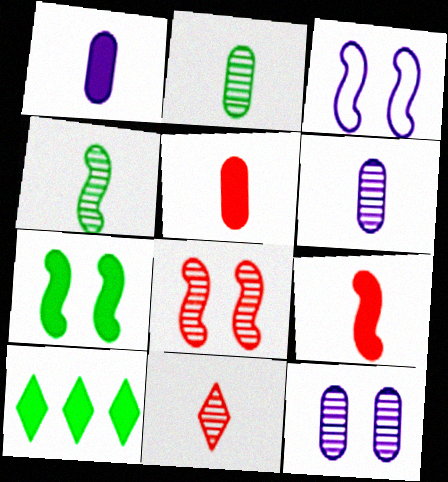[[3, 7, 8], 
[4, 6, 11]]